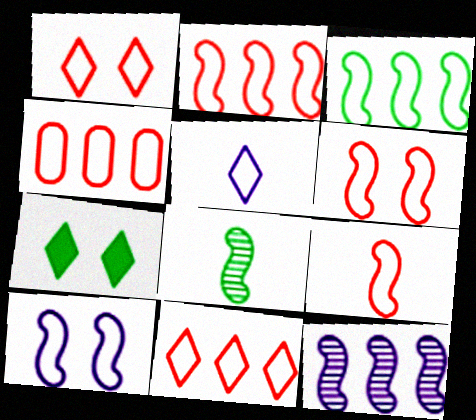[[1, 4, 9], 
[2, 4, 11], 
[2, 6, 9], 
[3, 9, 10]]